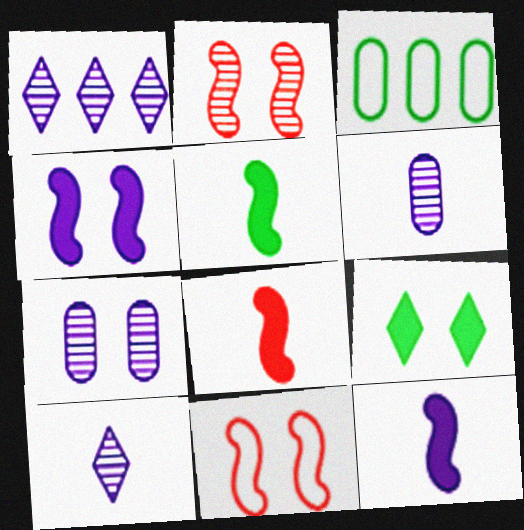[[5, 8, 12], 
[7, 9, 11]]